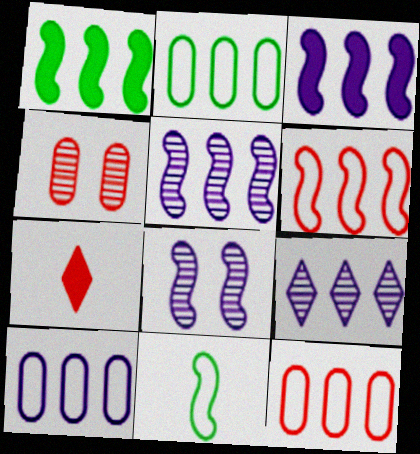[[1, 5, 6], 
[1, 9, 12], 
[2, 7, 8], 
[2, 10, 12], 
[3, 9, 10], 
[4, 6, 7]]